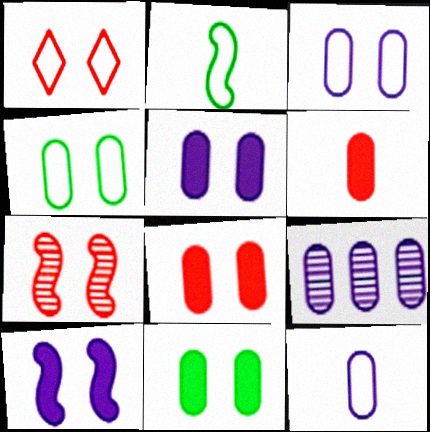[[1, 7, 8], 
[4, 6, 9], 
[5, 8, 11], 
[5, 9, 12]]